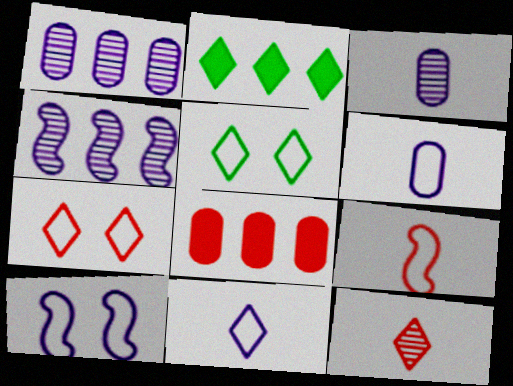[]